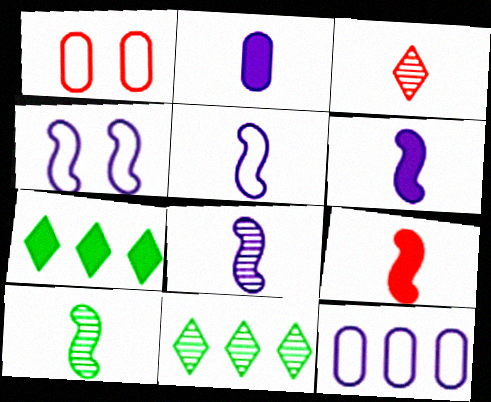[[1, 6, 11], 
[1, 7, 8], 
[5, 6, 8], 
[5, 9, 10]]